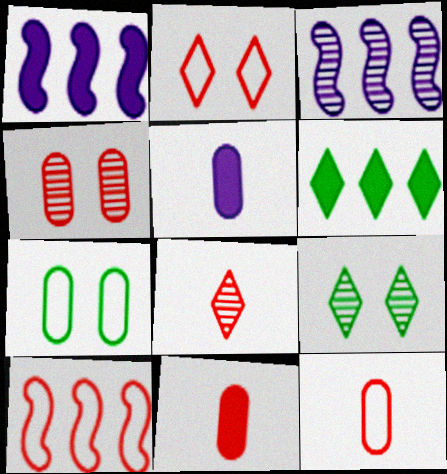[[1, 7, 8], 
[1, 9, 12], 
[2, 10, 12], 
[5, 9, 10]]